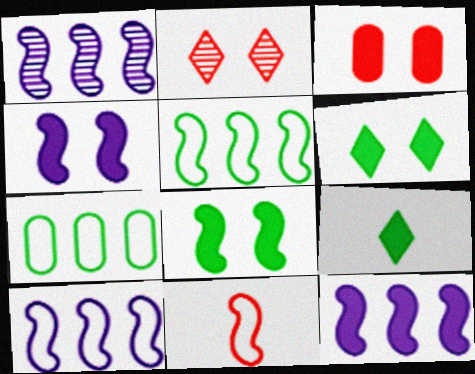[[1, 8, 11], 
[1, 10, 12], 
[3, 4, 6], 
[3, 9, 12]]